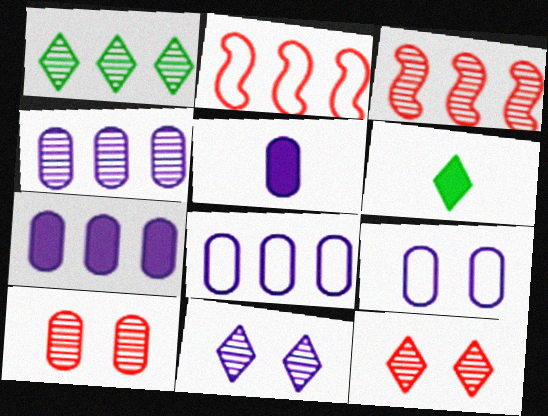[[1, 2, 7], 
[1, 3, 4], 
[3, 6, 9], 
[4, 5, 9], 
[4, 7, 8]]